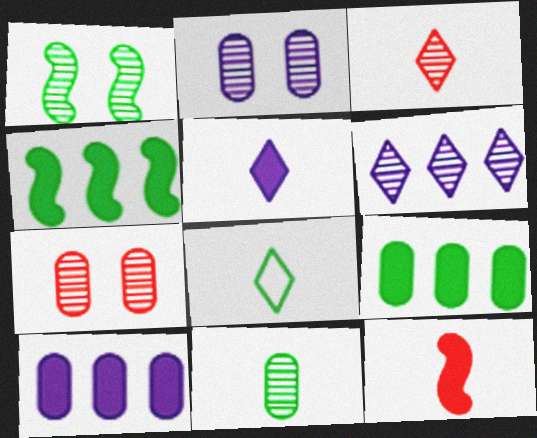[[1, 8, 9], 
[3, 5, 8]]